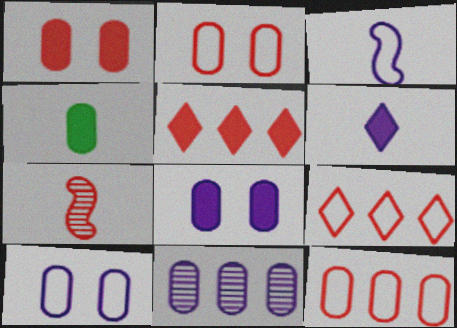[[1, 7, 9], 
[2, 4, 11], 
[2, 5, 7]]